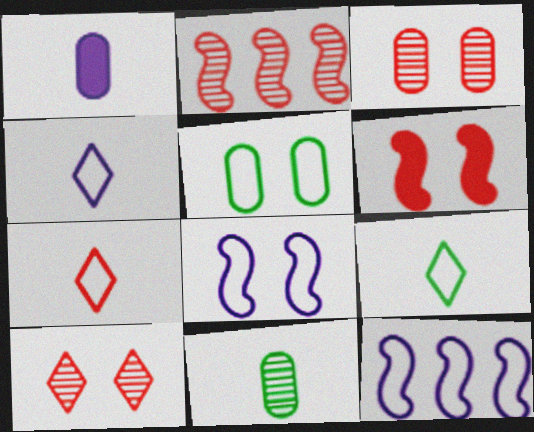[[4, 7, 9], 
[5, 7, 12]]